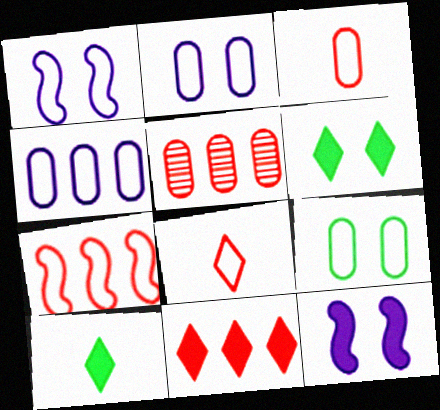[[1, 5, 10], 
[3, 4, 9], 
[5, 7, 11]]